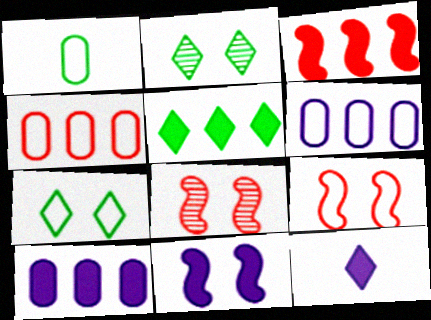[[3, 5, 10], 
[10, 11, 12]]